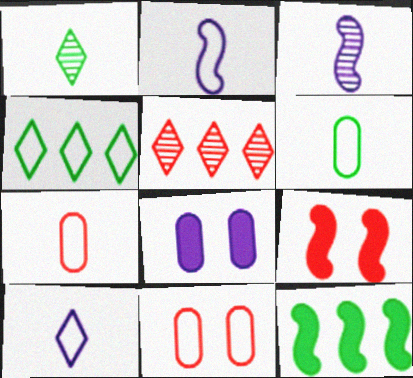[[2, 4, 11], 
[5, 7, 9]]